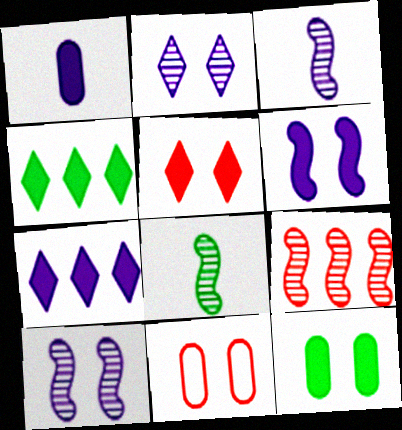[[1, 6, 7], 
[3, 4, 11], 
[5, 6, 12], 
[7, 8, 11], 
[8, 9, 10]]